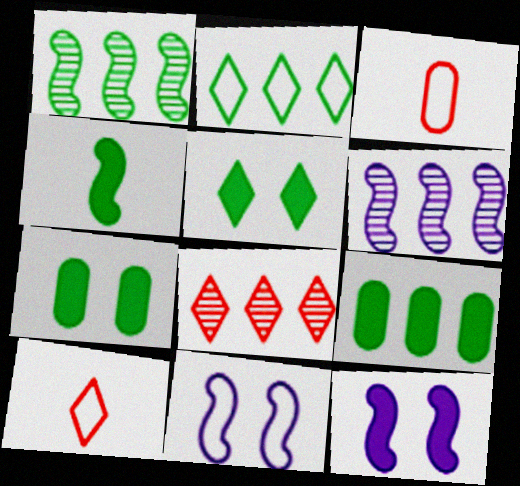[[1, 2, 9], 
[2, 3, 11], 
[3, 5, 6], 
[4, 5, 9], 
[6, 7, 10]]